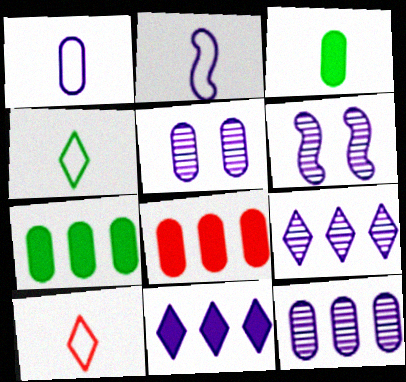[[1, 6, 11], 
[2, 5, 11], 
[4, 6, 8], 
[6, 7, 10]]